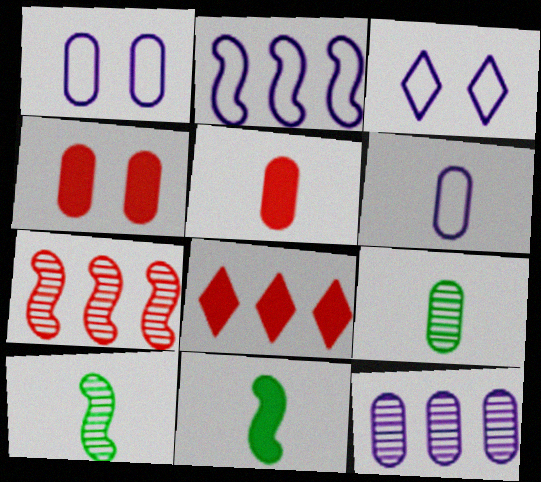[[1, 8, 10], 
[2, 3, 6], 
[5, 6, 9]]